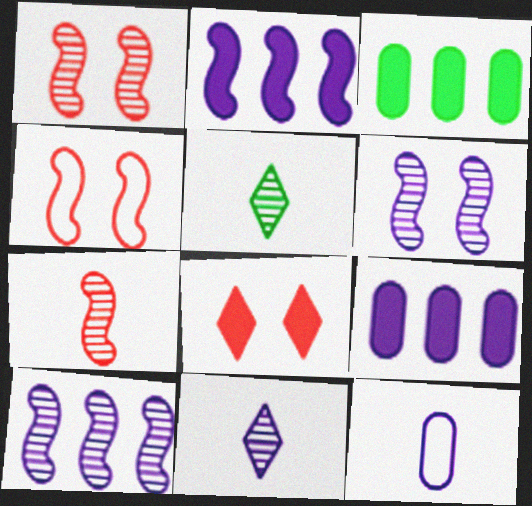[[3, 4, 11], 
[4, 5, 9]]